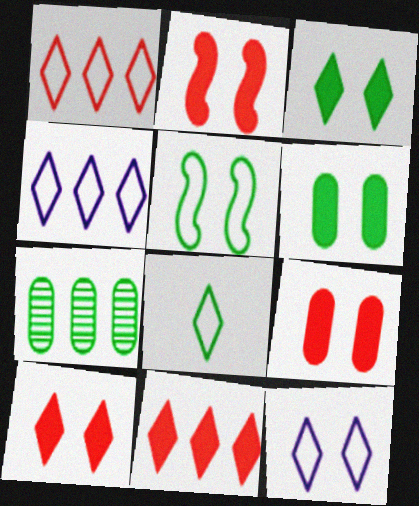[[1, 8, 12], 
[2, 9, 10]]